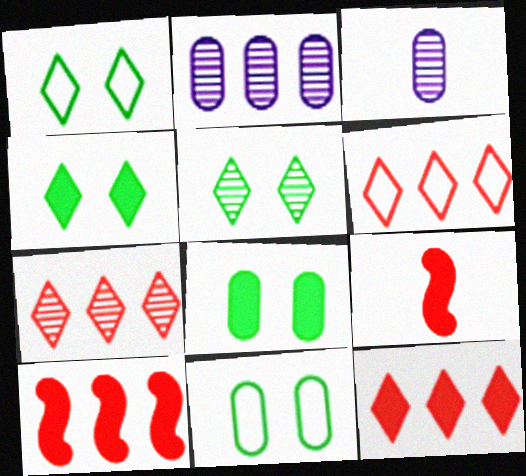[[1, 2, 9], 
[1, 3, 10], 
[1, 4, 5], 
[6, 7, 12]]